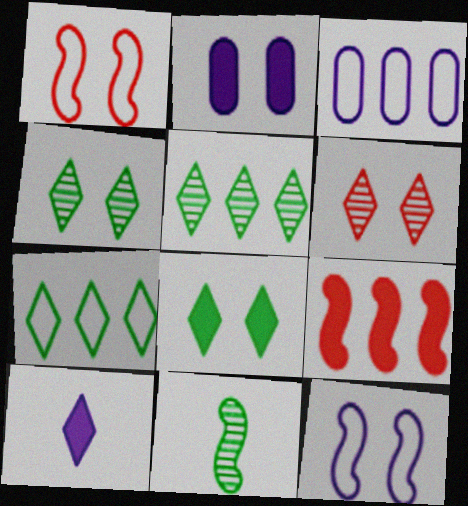[[1, 2, 4], 
[3, 5, 9], 
[6, 7, 10], 
[9, 11, 12]]